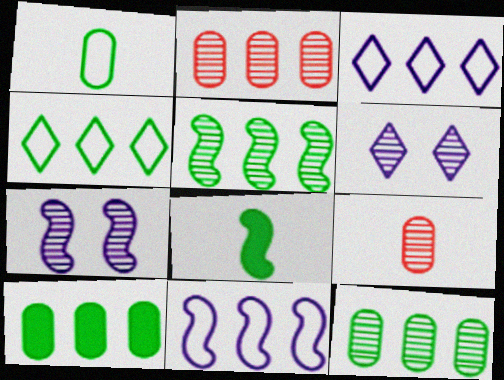[[4, 5, 10], 
[5, 6, 9]]